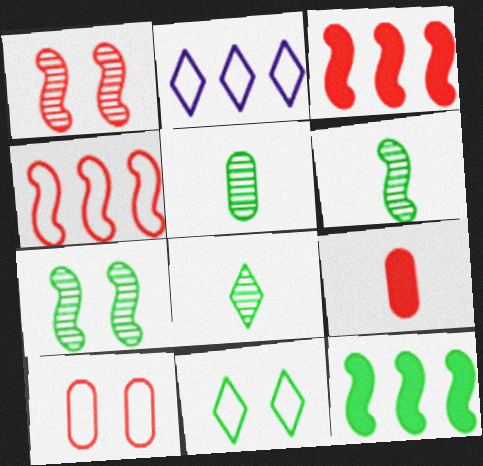[[2, 7, 9], 
[5, 6, 8], 
[5, 11, 12]]